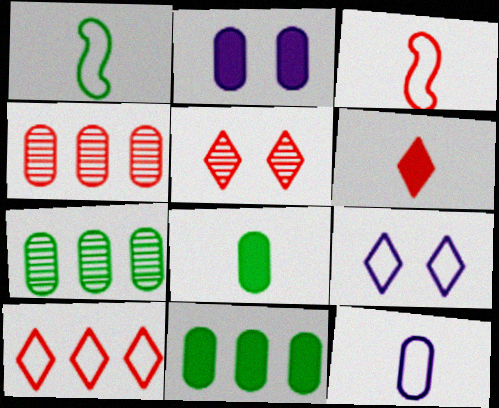[[5, 6, 10]]